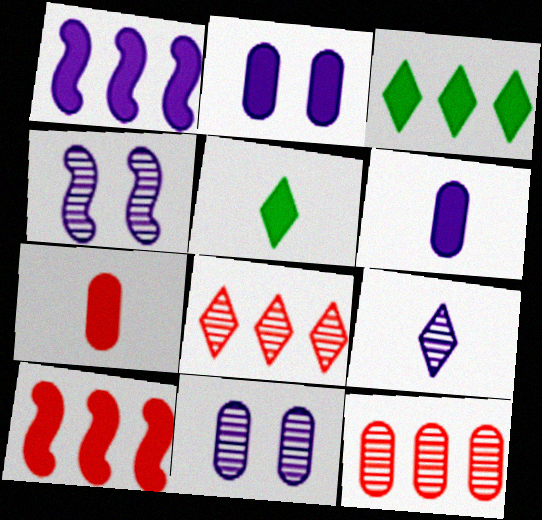[[2, 5, 10]]